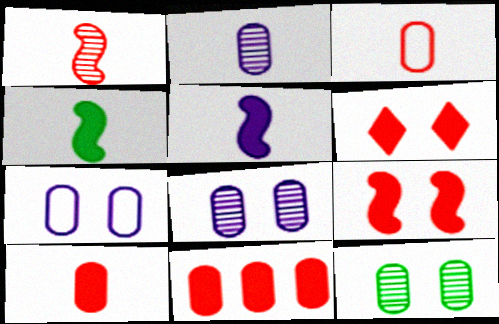[]